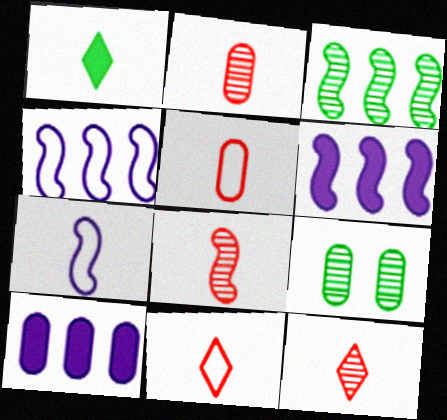[[1, 2, 7], 
[2, 8, 12], 
[5, 9, 10], 
[6, 9, 11]]